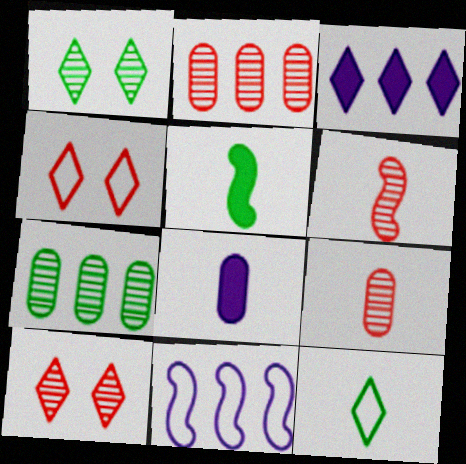[[2, 6, 10], 
[3, 10, 12], 
[6, 8, 12]]